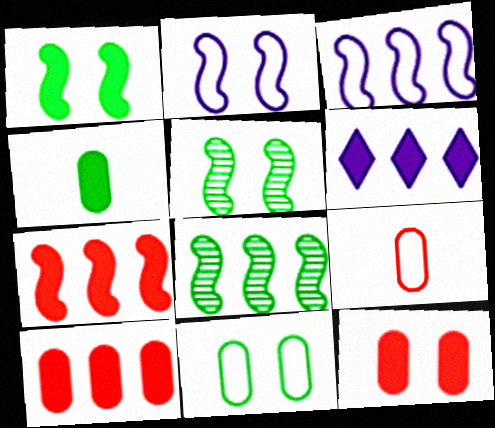[[3, 7, 8], 
[5, 6, 9]]